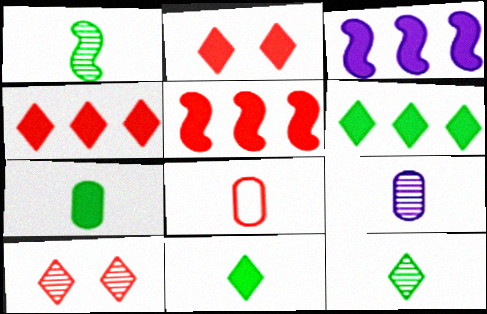[[2, 3, 7], 
[5, 8, 10], 
[7, 8, 9]]